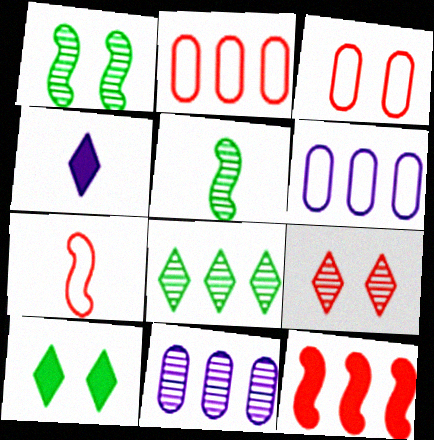[[1, 2, 4], 
[5, 9, 11], 
[6, 8, 12], 
[7, 10, 11]]